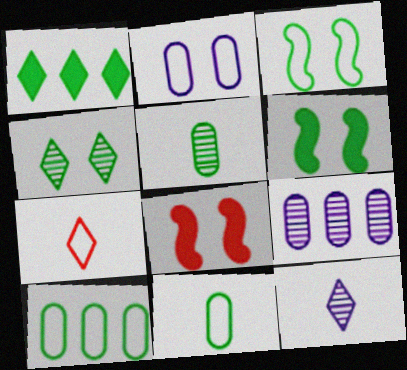[[1, 3, 5], 
[2, 4, 8], 
[6, 7, 9], 
[8, 10, 12]]